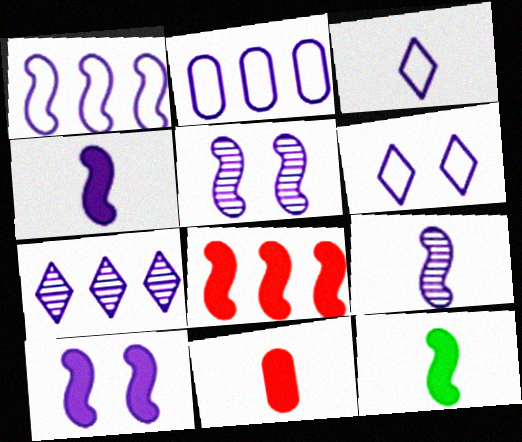[[1, 4, 5], 
[1, 9, 10], 
[8, 10, 12]]